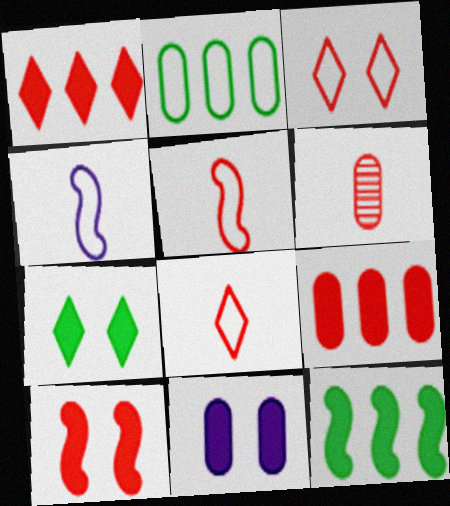[[2, 3, 4], 
[2, 6, 11], 
[7, 10, 11]]